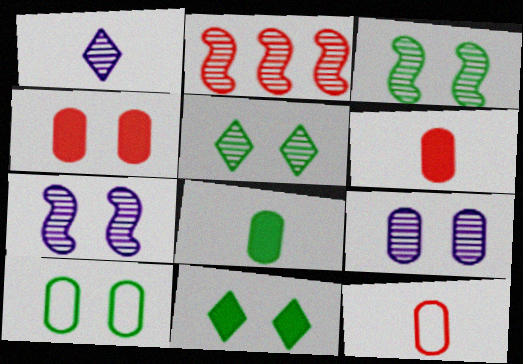[[3, 10, 11], 
[4, 9, 10]]